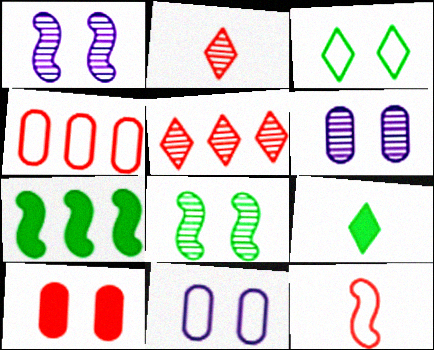[[1, 3, 10], 
[1, 4, 9], 
[1, 7, 12], 
[2, 7, 11], 
[5, 10, 12]]